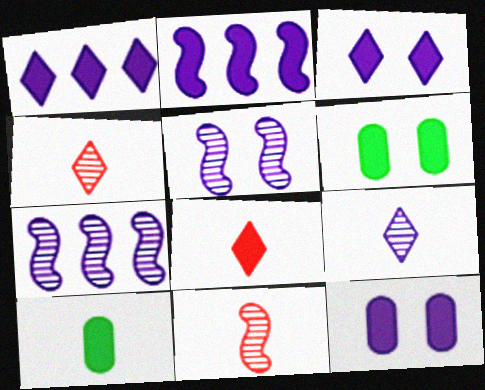[[2, 6, 8]]